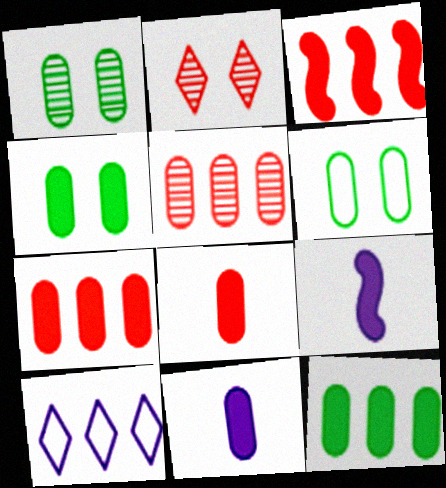[[1, 4, 6], 
[4, 7, 11], 
[5, 6, 11]]